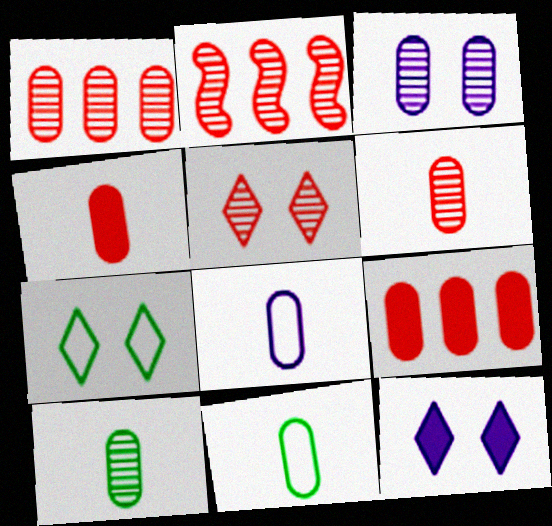[[1, 3, 10], 
[2, 5, 6], 
[2, 11, 12], 
[3, 9, 11], 
[4, 8, 10], 
[5, 7, 12]]